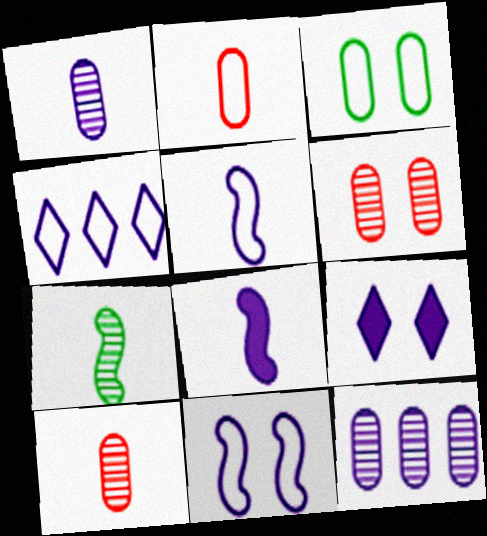[[5, 9, 12]]